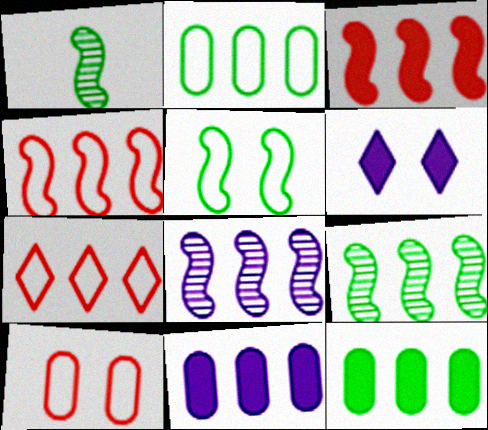[[7, 8, 12], 
[7, 9, 11]]